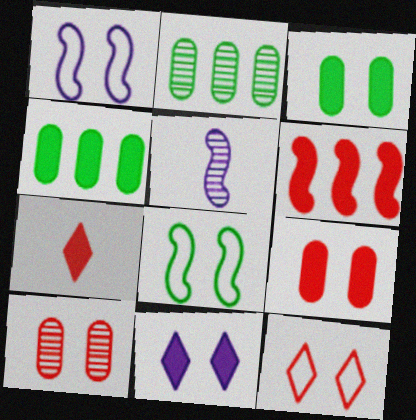[[1, 2, 7], 
[4, 5, 12], 
[5, 6, 8], 
[6, 7, 9], 
[8, 10, 11]]